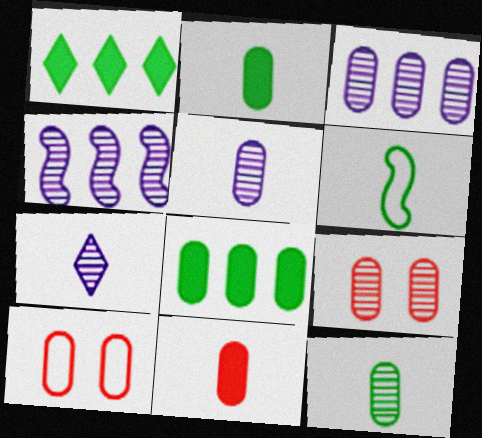[[2, 3, 10], 
[3, 9, 12], 
[5, 8, 10], 
[6, 7, 11]]